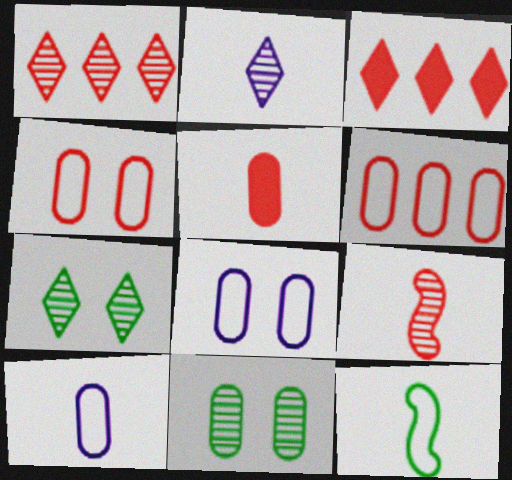[[1, 2, 7], 
[2, 5, 12], 
[3, 4, 9]]